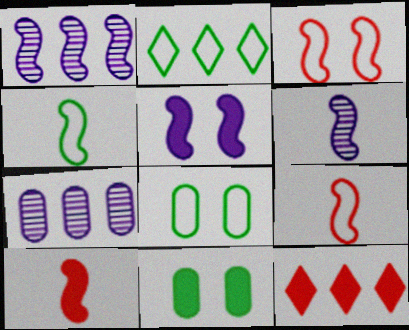[[2, 4, 8], 
[4, 6, 10], 
[6, 8, 12]]